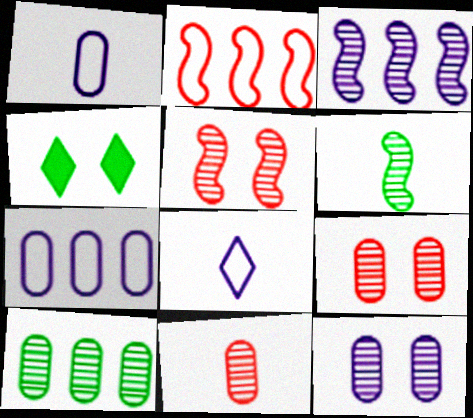[[3, 5, 6], 
[10, 11, 12]]